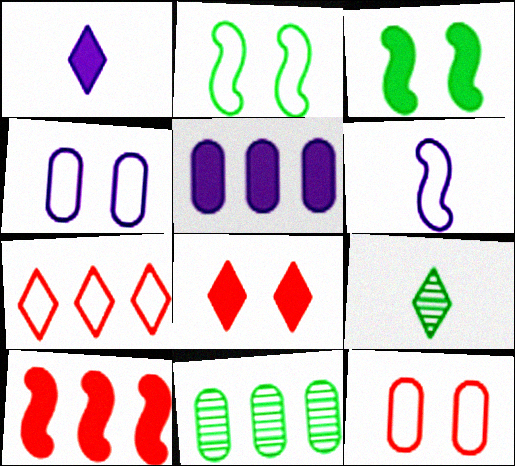[[4, 9, 10], 
[6, 8, 11]]